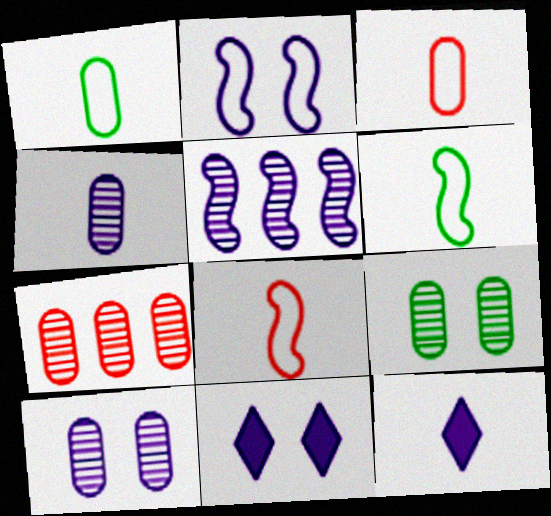[[2, 10, 11], 
[4, 7, 9], 
[6, 7, 11]]